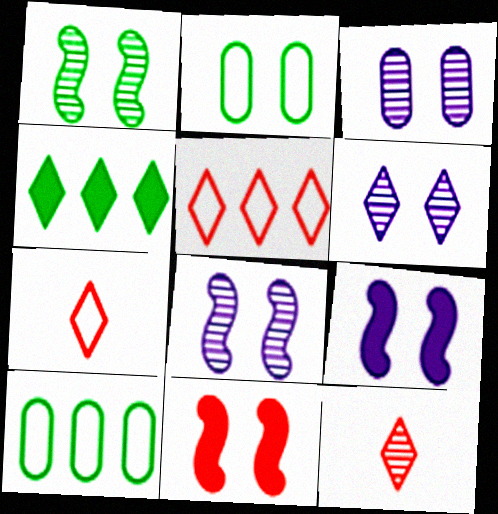[[2, 6, 11], 
[3, 6, 8], 
[4, 6, 7], 
[9, 10, 12]]